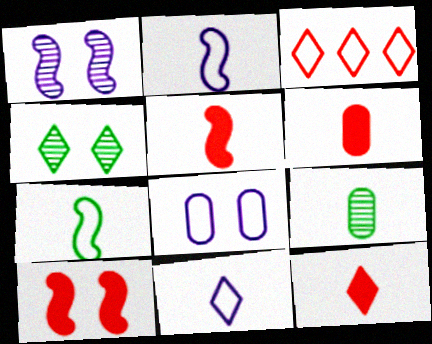[[2, 9, 12], 
[3, 7, 8], 
[4, 8, 10], 
[5, 6, 12], 
[5, 9, 11]]